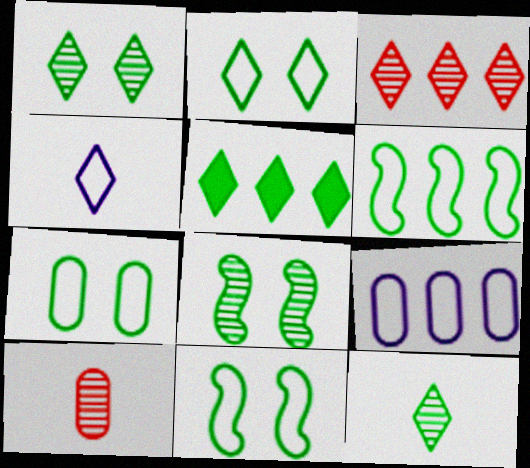[[2, 5, 12], 
[2, 7, 11]]